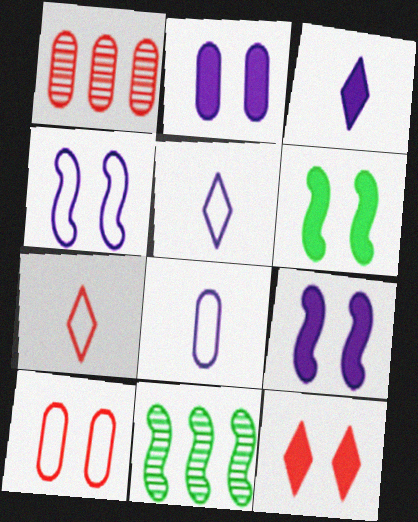[[1, 5, 6], 
[2, 6, 12], 
[2, 7, 11], 
[3, 10, 11], 
[8, 11, 12]]